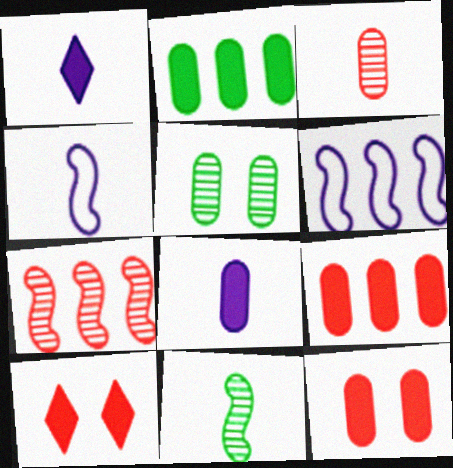[[2, 8, 12]]